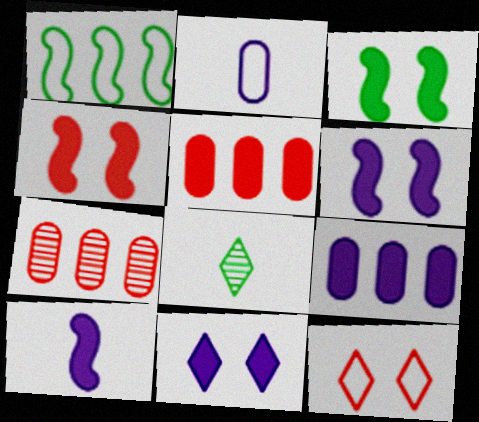[[1, 2, 12], 
[3, 4, 6], 
[9, 10, 11]]